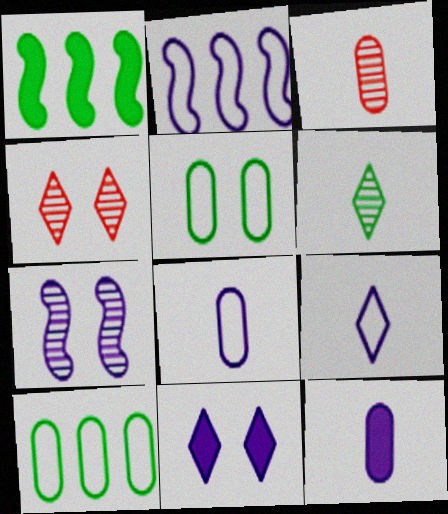[[1, 4, 8], 
[1, 5, 6]]